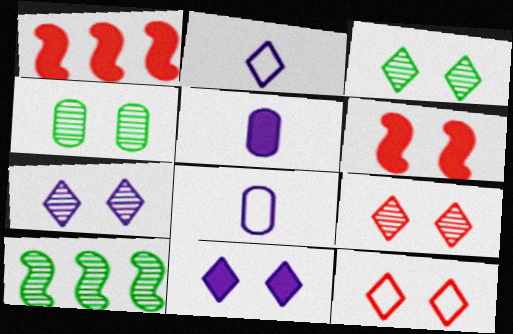[[1, 2, 4], 
[1, 3, 8], 
[3, 7, 9], 
[3, 11, 12], 
[5, 10, 12]]